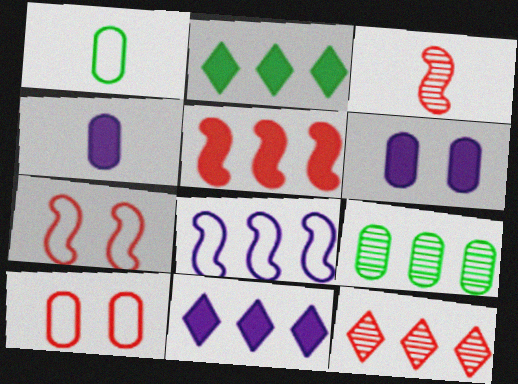[[3, 5, 7], 
[4, 9, 10]]